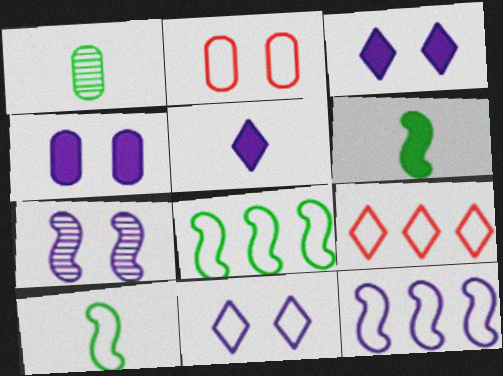[[4, 7, 11]]